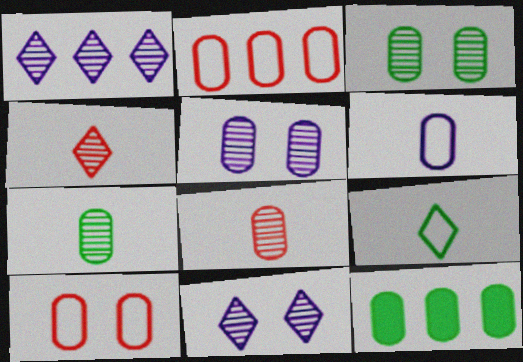[]